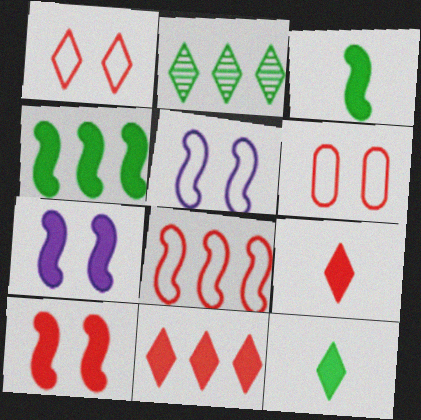[]